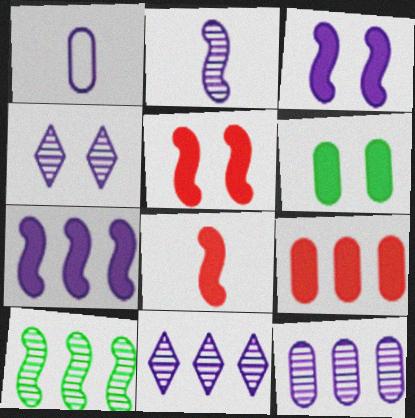[[1, 3, 11], 
[1, 4, 7], 
[2, 4, 12]]